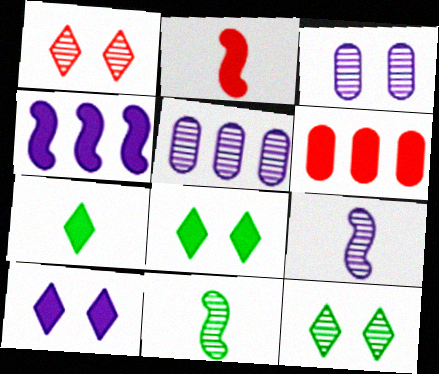[[1, 5, 11]]